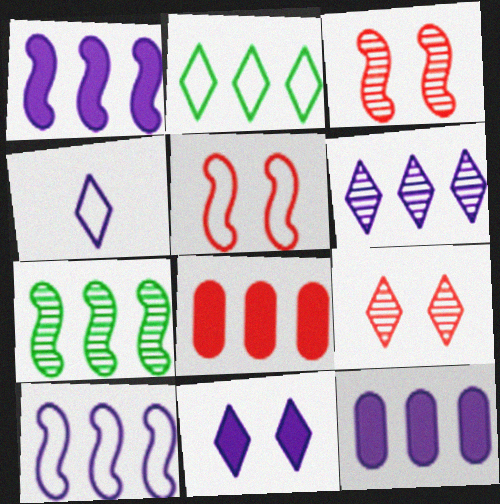[[4, 6, 11], 
[6, 10, 12]]